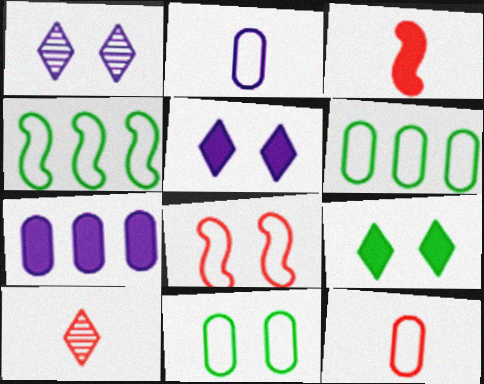[[1, 3, 6], 
[3, 7, 9], 
[3, 10, 12]]